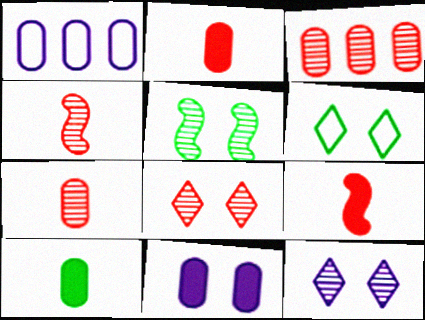[[3, 4, 8]]